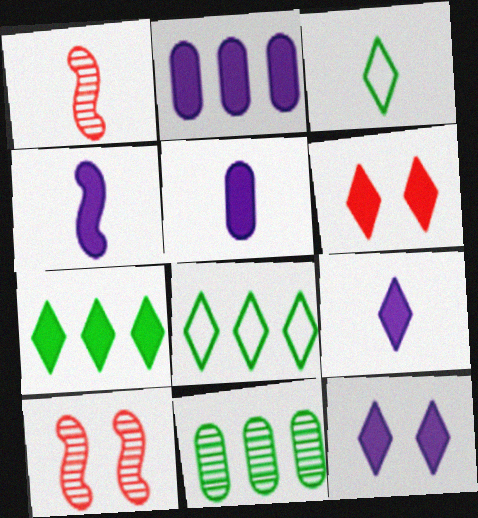[[1, 3, 5], 
[2, 3, 10], 
[2, 4, 12], 
[4, 5, 9], 
[5, 8, 10], 
[6, 7, 9]]